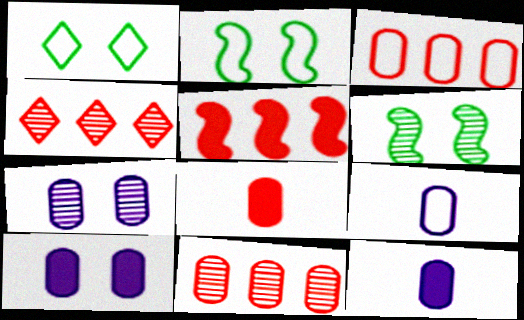[[2, 4, 12], 
[3, 4, 5]]